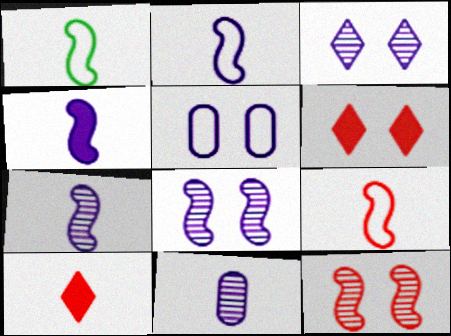[[1, 2, 9], 
[1, 10, 11], 
[2, 4, 7]]